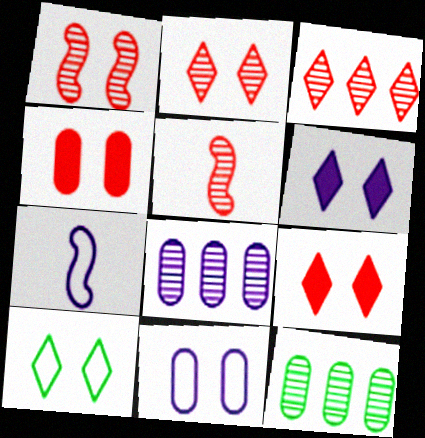[[2, 6, 10], 
[6, 7, 8], 
[7, 9, 12]]